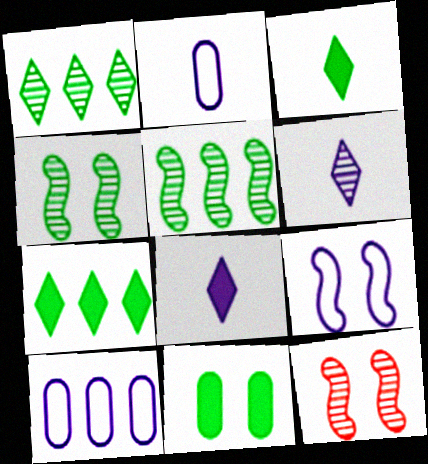[[2, 7, 12], 
[3, 10, 12]]